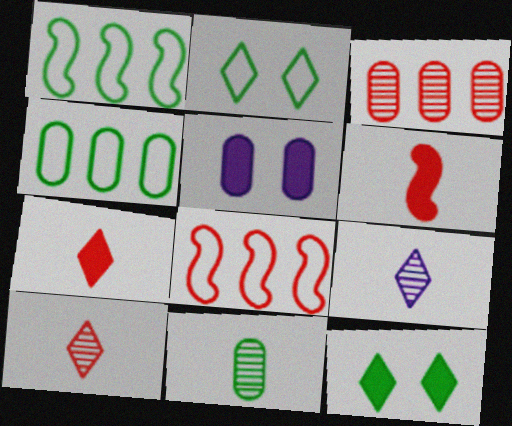[[1, 5, 10], 
[1, 11, 12]]